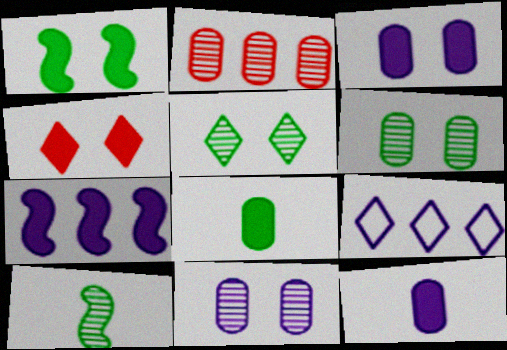[[1, 3, 4], 
[4, 7, 8]]